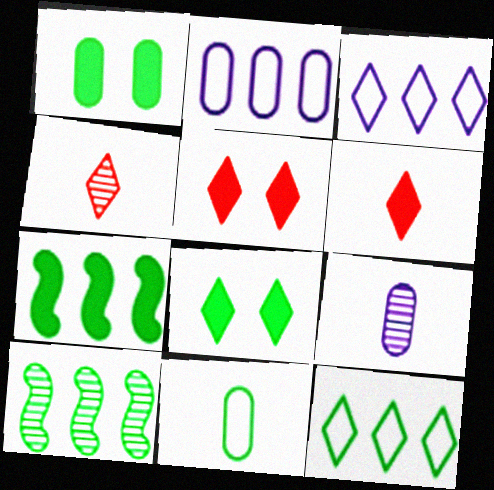[[3, 4, 8], 
[8, 10, 11]]